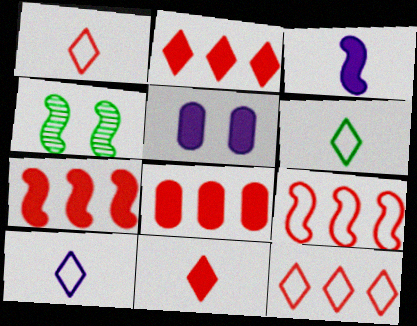[[1, 6, 10], 
[2, 7, 8], 
[3, 4, 9], 
[4, 8, 10]]